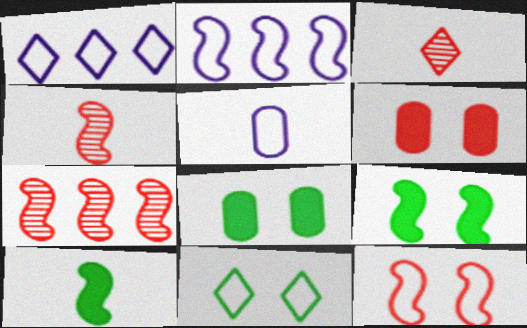[[1, 4, 8], 
[2, 3, 8], 
[2, 4, 9], 
[3, 5, 10]]